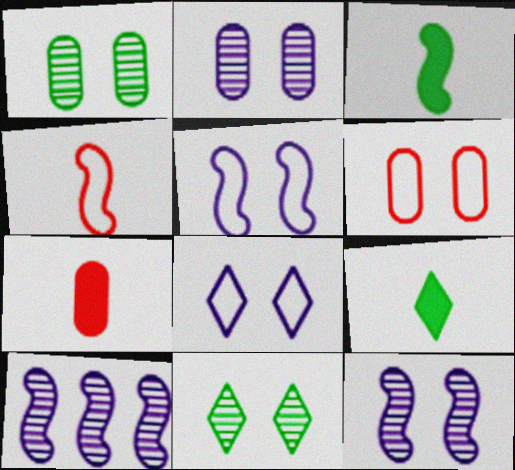[[6, 9, 10]]